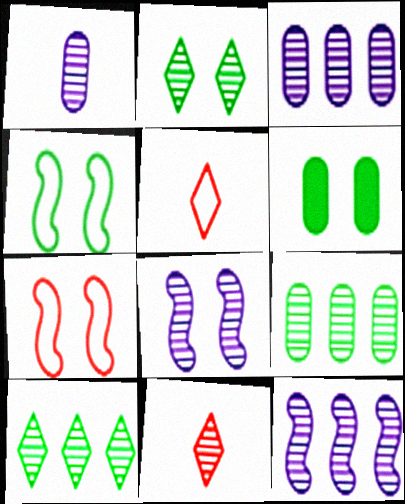[[2, 4, 6], 
[5, 6, 12], 
[8, 9, 11]]